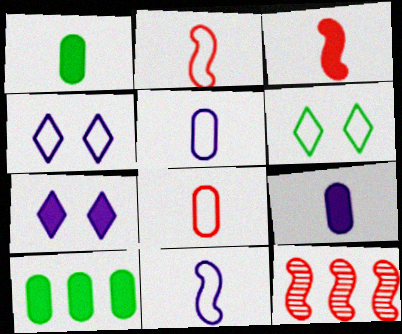[[1, 4, 12], 
[3, 7, 10], 
[6, 9, 12]]